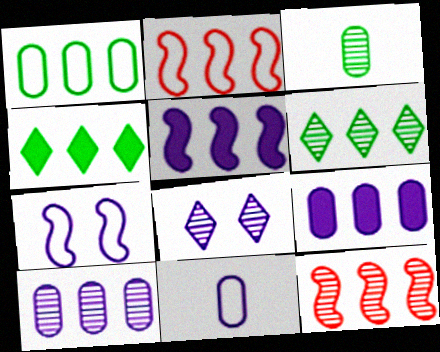[[2, 4, 10], 
[2, 6, 9], 
[3, 8, 12], 
[5, 8, 11], 
[6, 10, 12]]